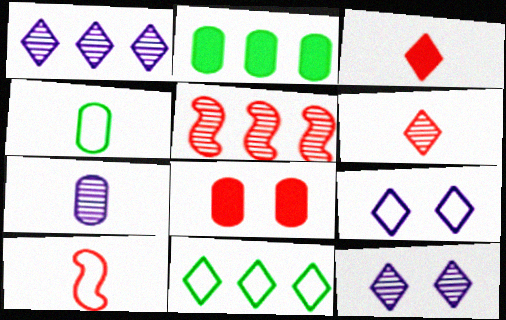[[2, 10, 12], 
[3, 11, 12]]